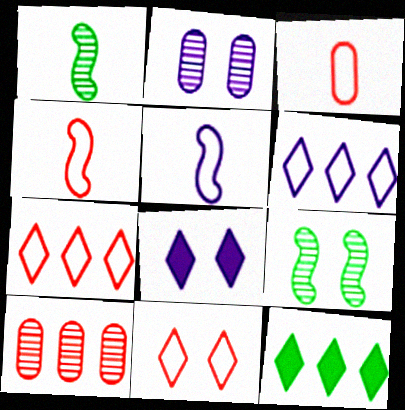[[2, 4, 12]]